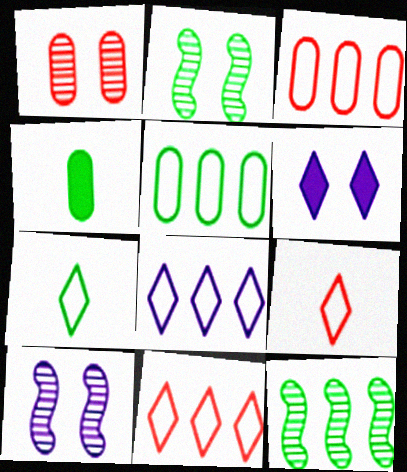[[4, 10, 11]]